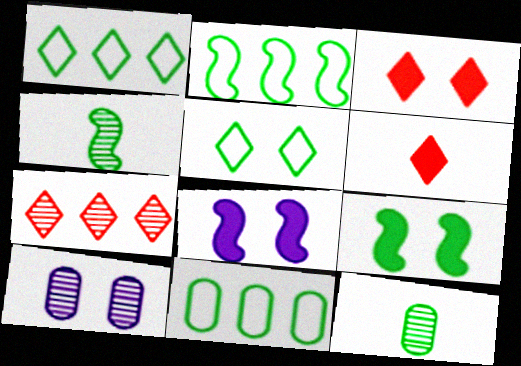[[1, 2, 11], 
[1, 9, 12], 
[2, 4, 9], 
[2, 6, 10], 
[4, 7, 10]]